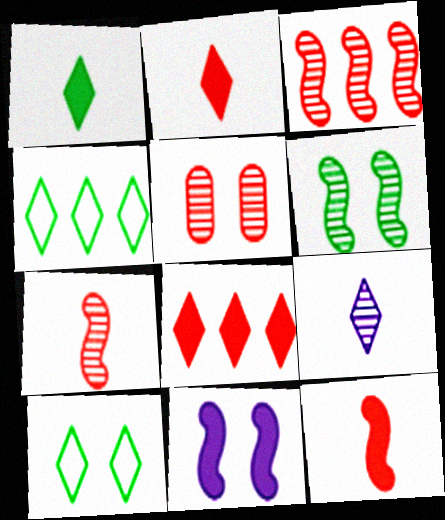[[5, 10, 11], 
[8, 9, 10]]